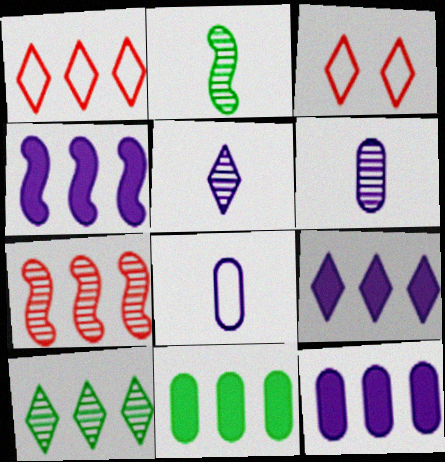[[1, 9, 10], 
[2, 3, 12], 
[4, 9, 12]]